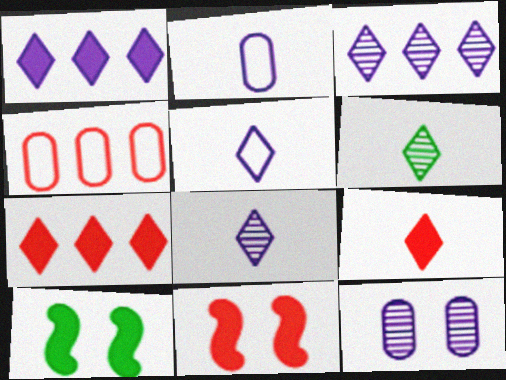[[4, 8, 10], 
[5, 6, 9]]